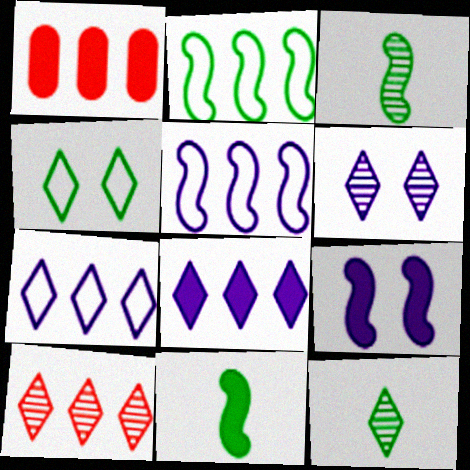[[6, 10, 12]]